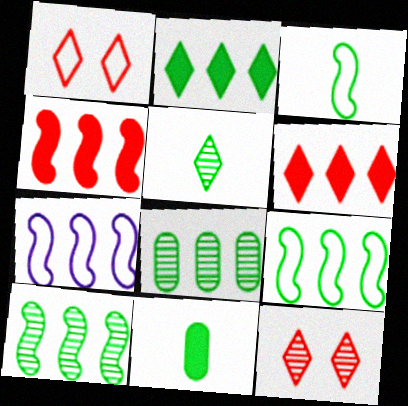[[2, 8, 9], 
[3, 5, 11], 
[4, 7, 10], 
[6, 7, 8], 
[7, 11, 12]]